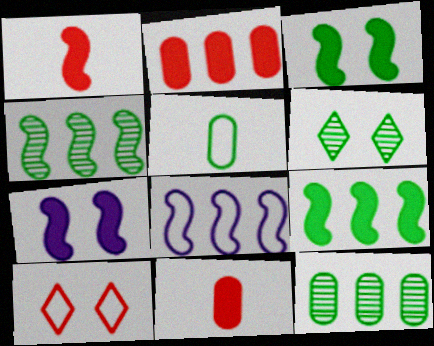[[1, 7, 9], 
[5, 6, 9], 
[5, 8, 10], 
[6, 8, 11]]